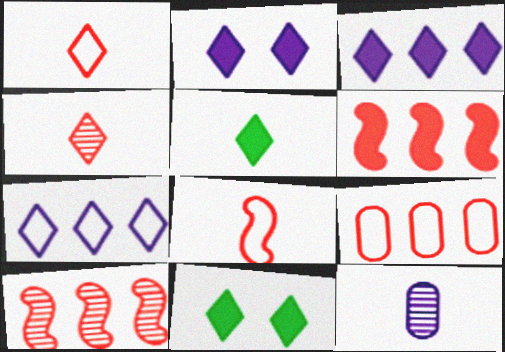[[4, 7, 11], 
[5, 8, 12]]